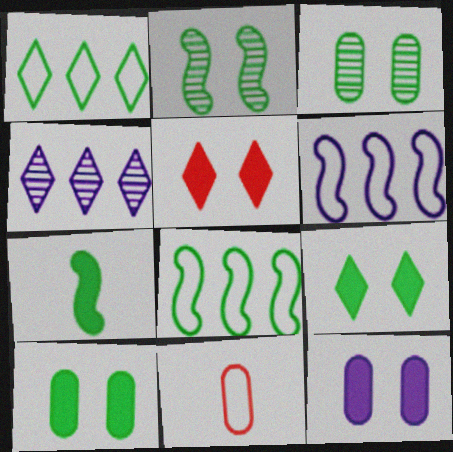[[1, 3, 7], 
[2, 7, 8]]